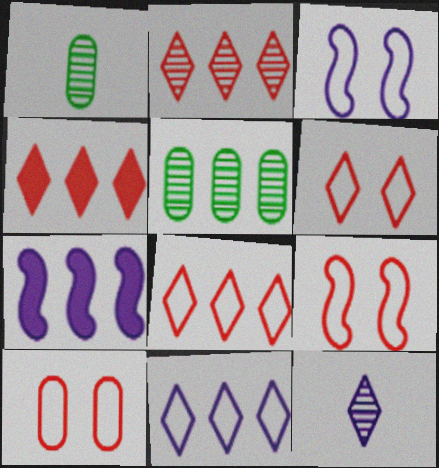[[1, 3, 4], 
[1, 6, 7], 
[2, 4, 8], 
[5, 7, 8], 
[6, 9, 10]]